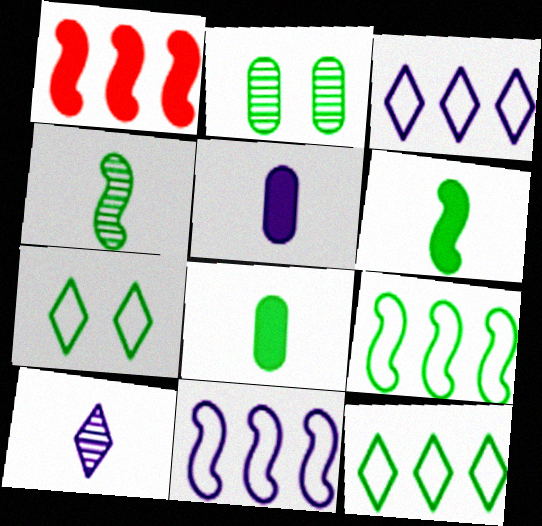[[2, 6, 12]]